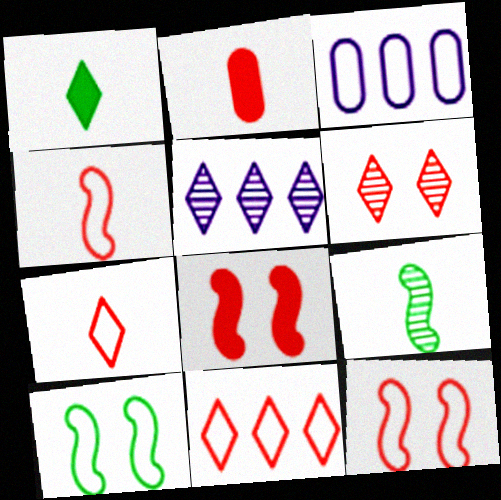[[2, 5, 10], 
[3, 7, 10]]